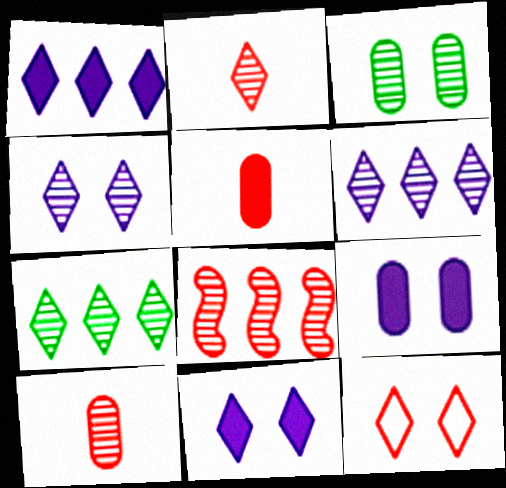[[2, 4, 7], 
[5, 8, 12]]